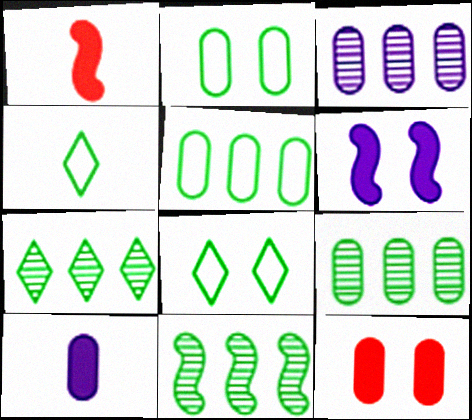[[1, 3, 8], 
[7, 9, 11]]